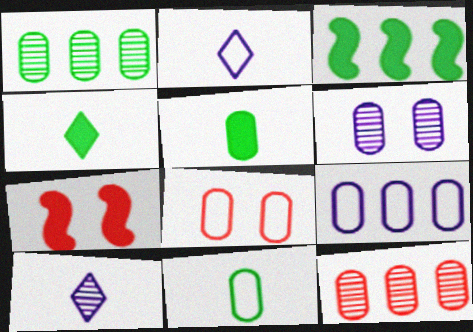[[1, 2, 7], 
[3, 8, 10], 
[8, 9, 11]]